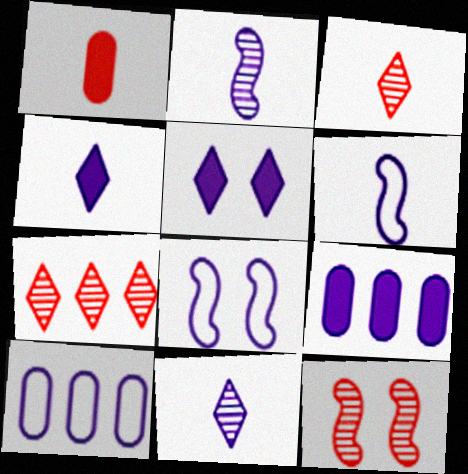[[2, 5, 10], 
[8, 9, 11]]